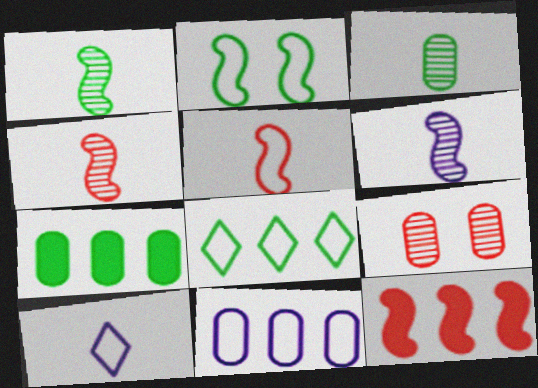[[1, 4, 6], 
[2, 6, 12]]